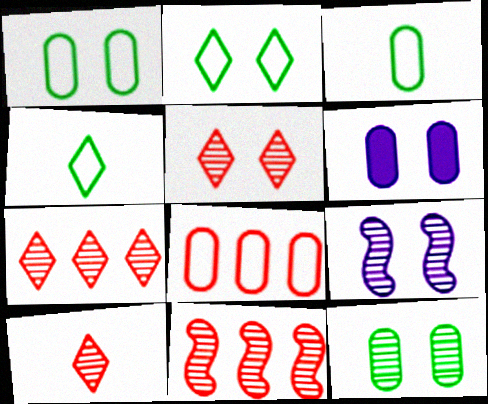[[4, 6, 11], 
[5, 7, 10], 
[5, 9, 12]]